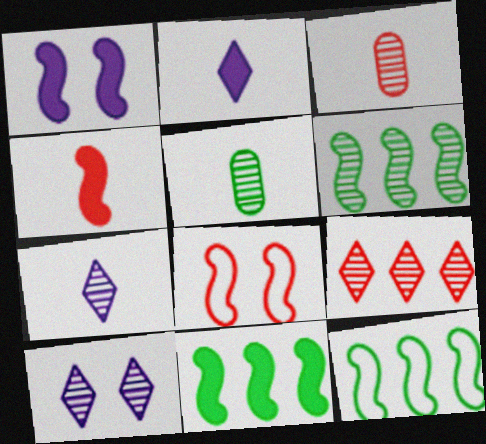[[1, 4, 11], 
[3, 6, 10], 
[6, 11, 12]]